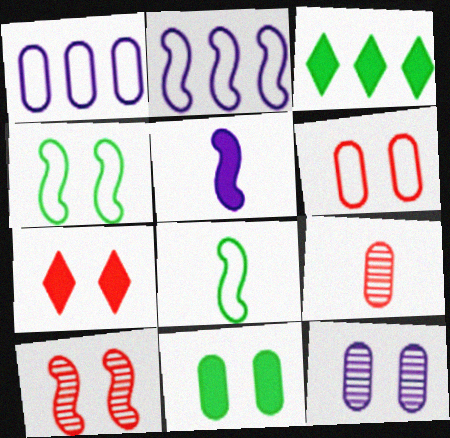[[1, 9, 11], 
[4, 7, 12], 
[6, 7, 10], 
[6, 11, 12]]